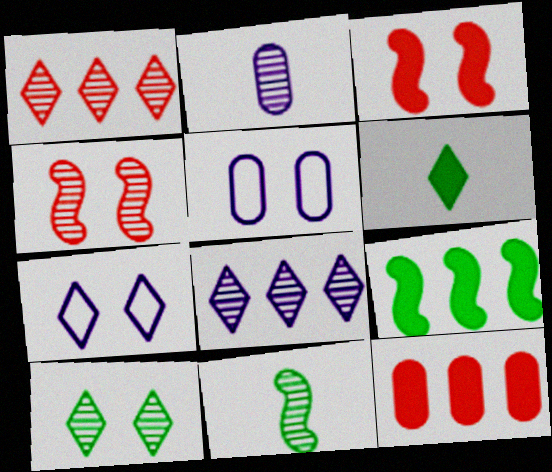[[1, 6, 7], 
[3, 5, 10], 
[7, 11, 12]]